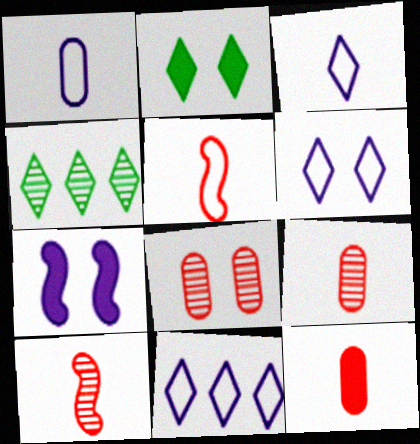[[3, 6, 11]]